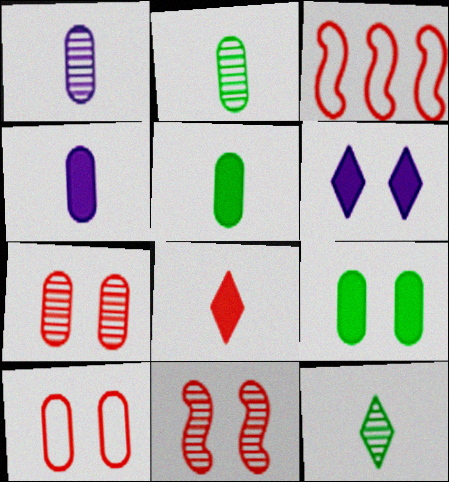[[2, 3, 6], 
[3, 7, 8]]